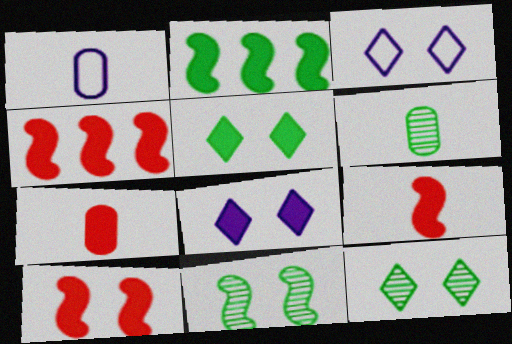[[1, 4, 12], 
[1, 6, 7], 
[2, 7, 8], 
[3, 4, 6], 
[4, 9, 10]]